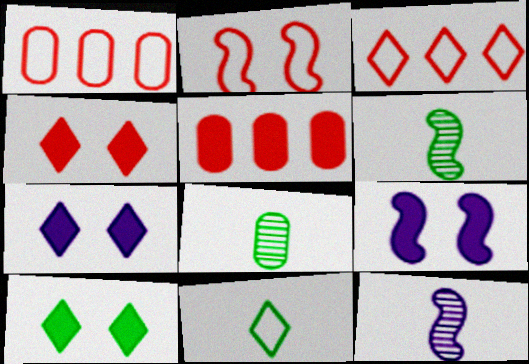[[1, 6, 7], 
[1, 10, 12], 
[3, 8, 9], 
[4, 7, 10]]